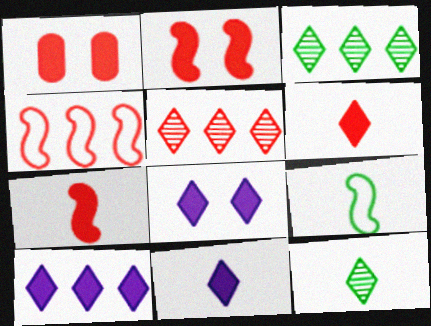[[8, 10, 11]]